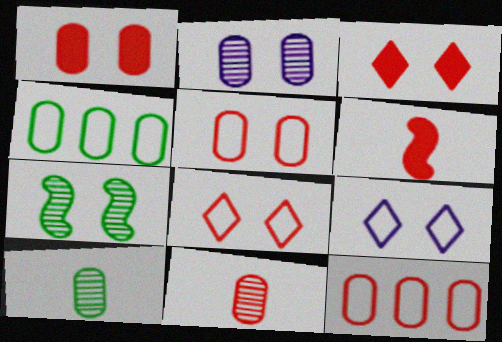[[1, 7, 9], 
[1, 11, 12]]